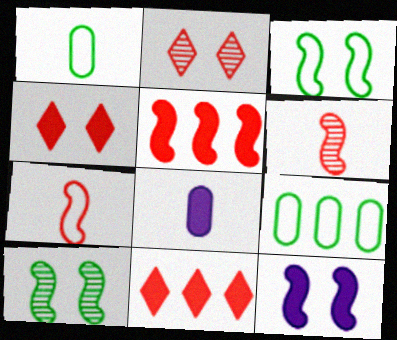[]